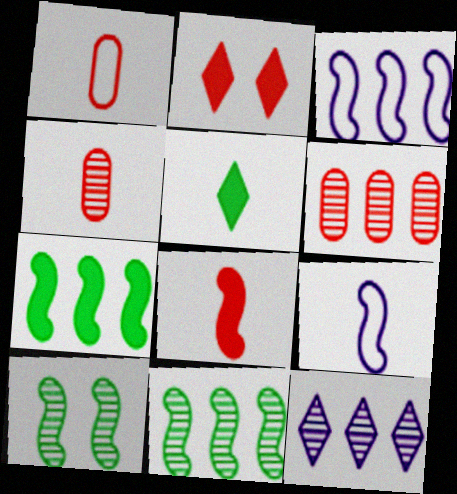[[3, 8, 10], 
[4, 5, 9], 
[4, 10, 12], 
[6, 11, 12]]